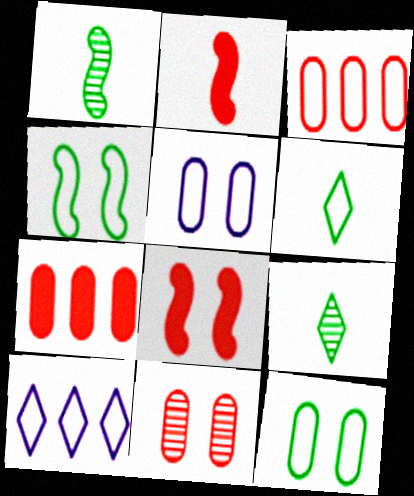[]